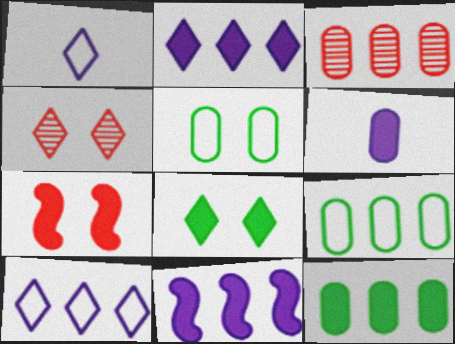[[3, 5, 6]]